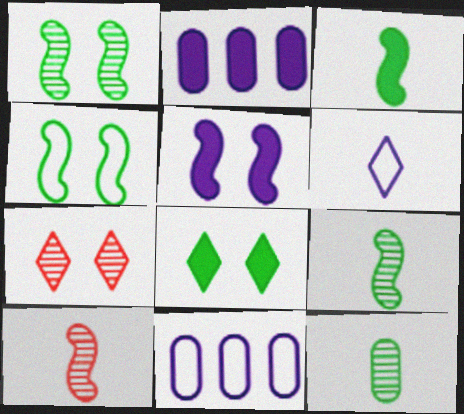[[3, 7, 11], 
[8, 10, 11]]